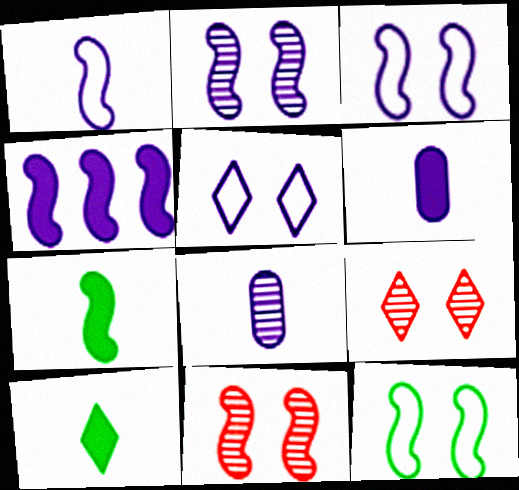[[1, 2, 4], 
[4, 5, 8]]